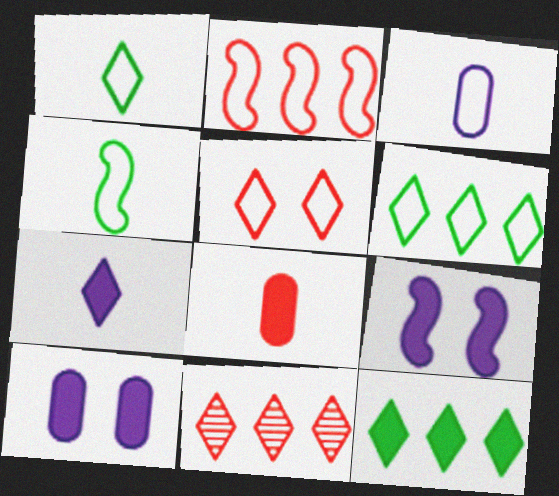[[4, 10, 11], 
[8, 9, 12]]